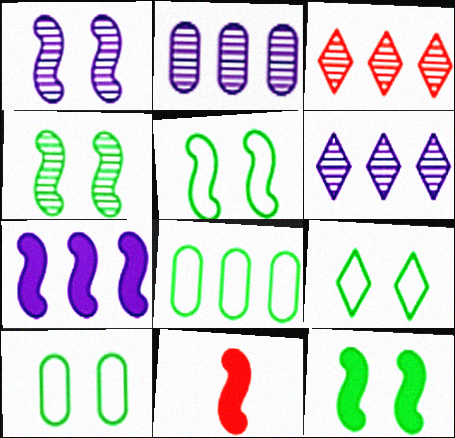[[2, 9, 11], 
[3, 7, 8], 
[4, 5, 12], 
[5, 9, 10], 
[6, 10, 11], 
[7, 11, 12]]